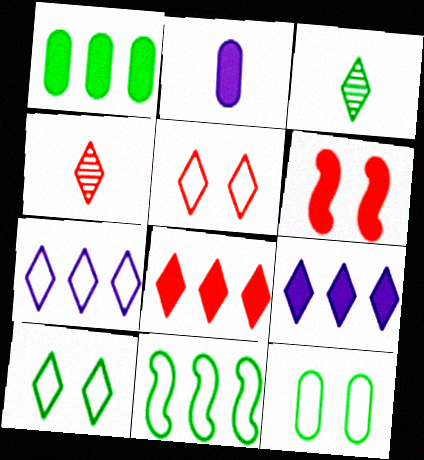[[3, 5, 9], 
[4, 5, 8], 
[4, 9, 10]]